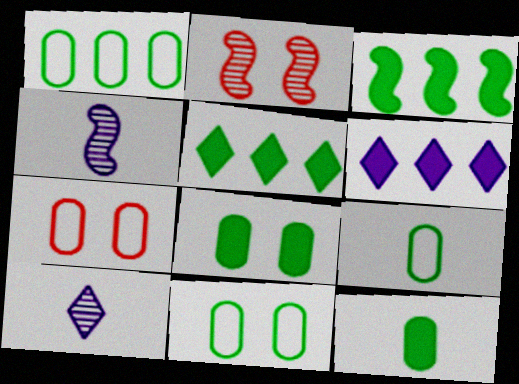[[1, 9, 11], 
[2, 6, 9], 
[3, 7, 10], 
[4, 5, 7]]